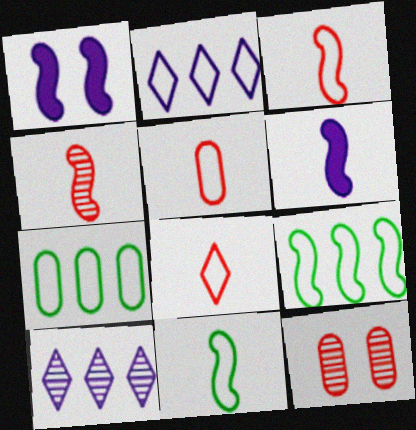[[1, 4, 9], 
[3, 5, 8], 
[4, 6, 11]]